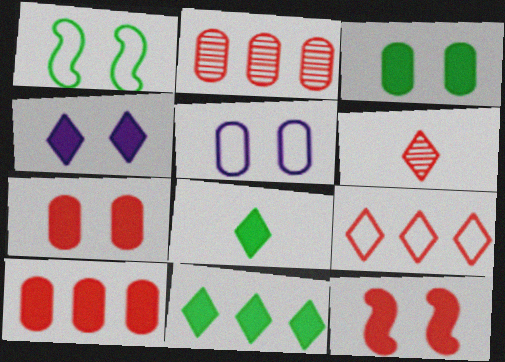[[3, 4, 12]]